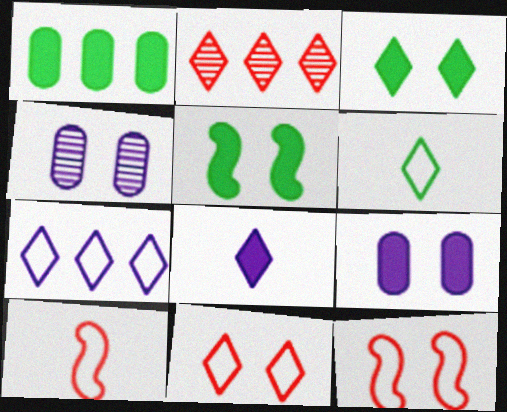[[3, 4, 12], 
[4, 5, 11], 
[6, 7, 11]]